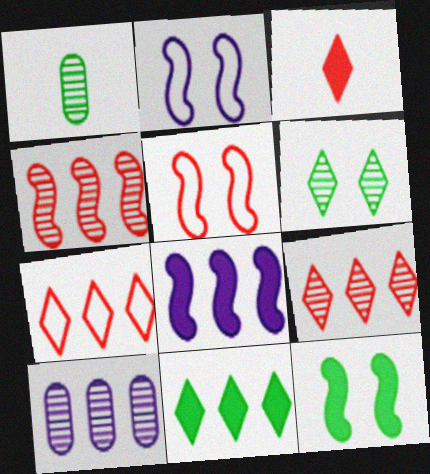[]